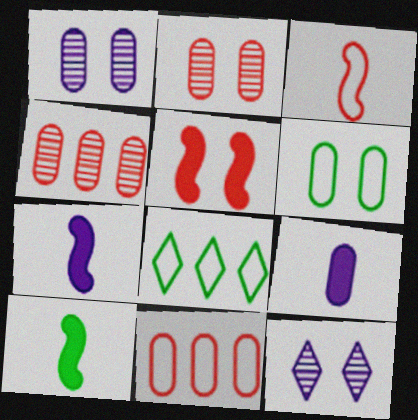[[2, 7, 8], 
[4, 6, 9], 
[5, 6, 12], 
[10, 11, 12]]